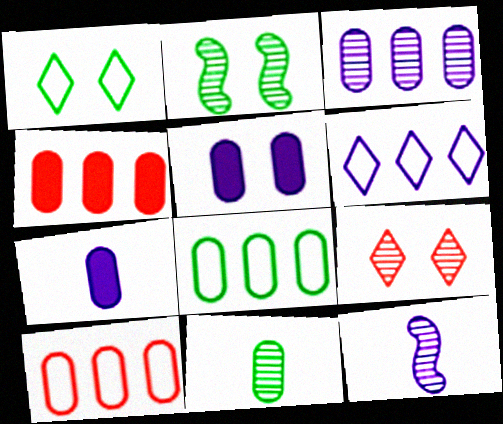[[1, 4, 12], 
[3, 4, 8], 
[5, 6, 12], 
[5, 10, 11]]